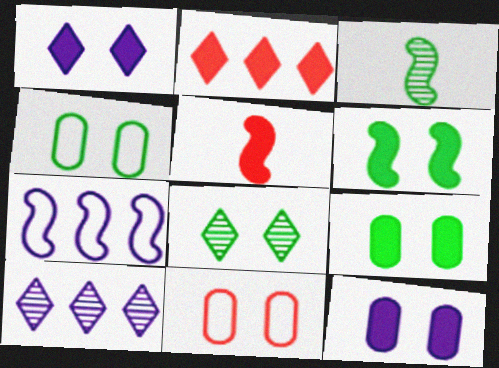[[4, 5, 10], 
[4, 6, 8]]